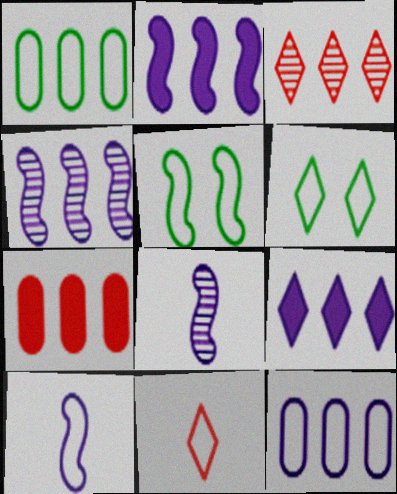[[1, 2, 3], 
[4, 9, 12], 
[5, 11, 12], 
[6, 7, 8]]